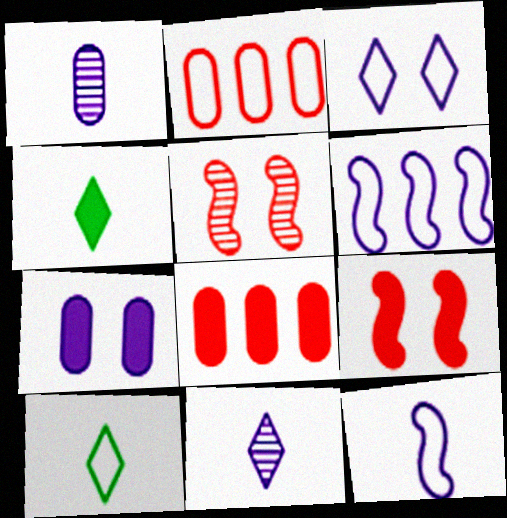[[6, 7, 11]]